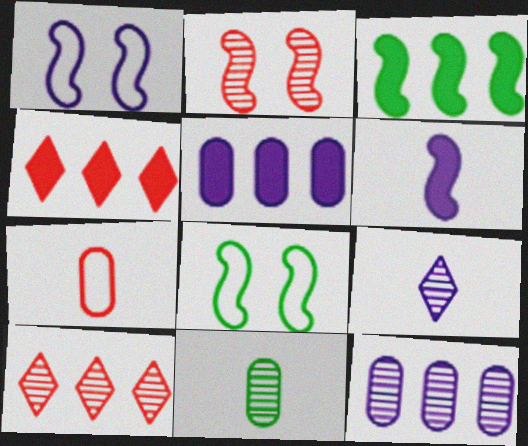[[1, 4, 11], 
[1, 5, 9], 
[2, 4, 7], 
[3, 4, 5]]